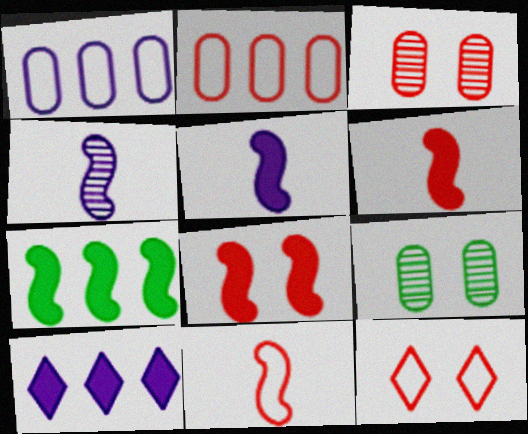[[2, 11, 12], 
[3, 8, 12], 
[5, 7, 8], 
[9, 10, 11]]